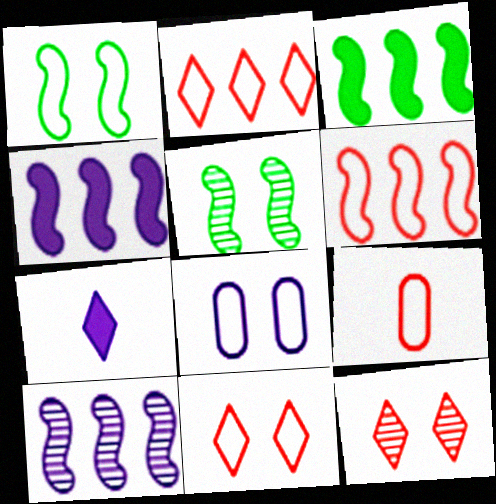[[1, 8, 11], 
[3, 6, 10], 
[6, 9, 11], 
[7, 8, 10]]